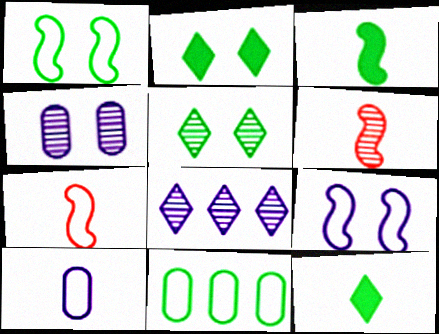[[3, 5, 11], 
[6, 10, 12]]